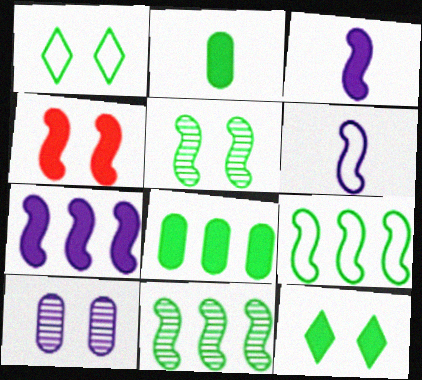[[1, 2, 11], 
[1, 4, 10], 
[4, 6, 11]]